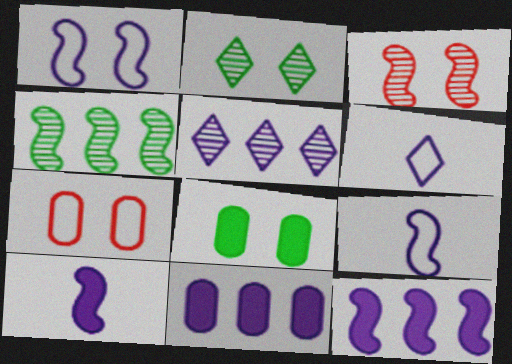[]